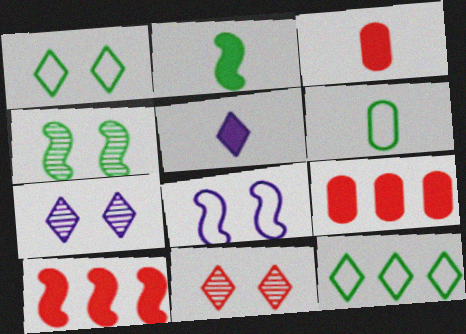[[2, 3, 5], 
[5, 11, 12], 
[6, 7, 10]]